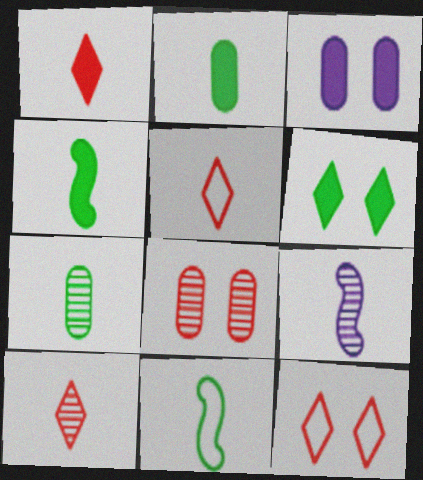[[1, 5, 10], 
[2, 5, 9], 
[7, 9, 10]]